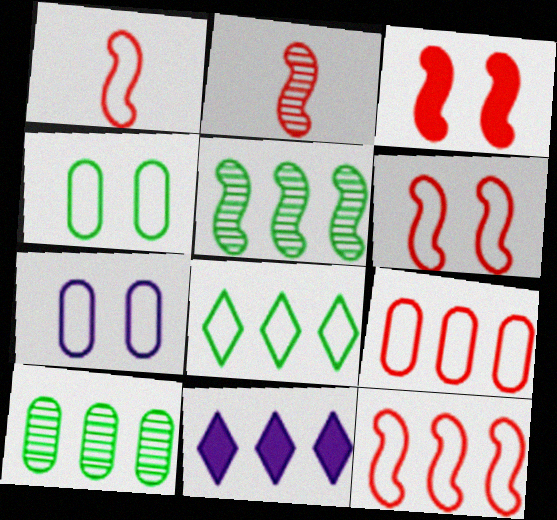[[1, 6, 12], 
[1, 7, 8], 
[2, 3, 12], 
[2, 4, 11], 
[5, 9, 11], 
[10, 11, 12]]